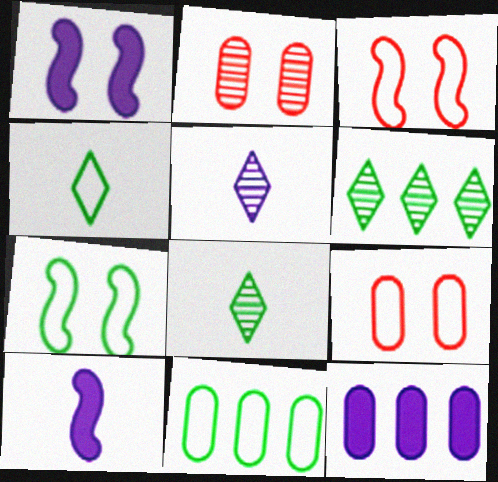[[3, 8, 12], 
[4, 7, 11], 
[6, 9, 10]]